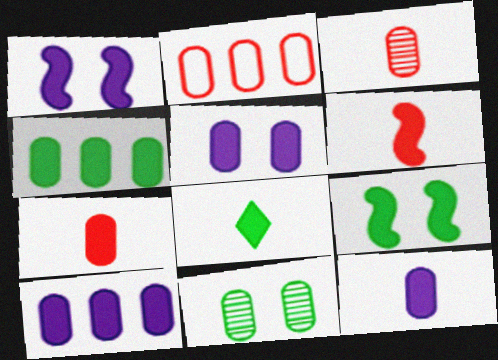[[2, 11, 12], 
[4, 5, 7], 
[4, 8, 9], 
[5, 10, 12], 
[6, 8, 12]]